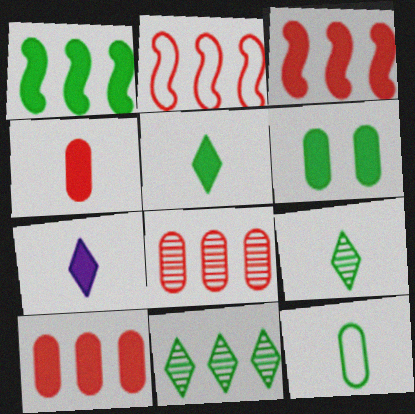[[1, 5, 6], 
[3, 6, 7]]